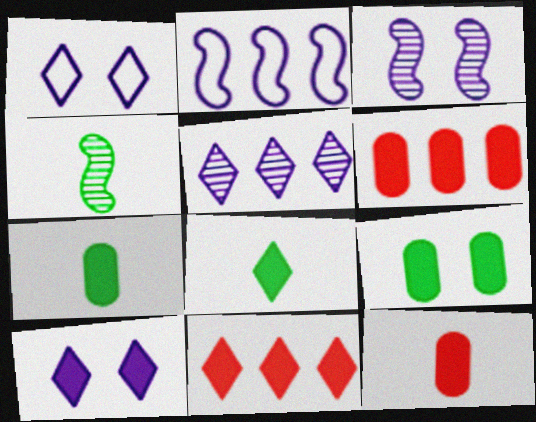[[1, 4, 6], 
[8, 10, 11]]